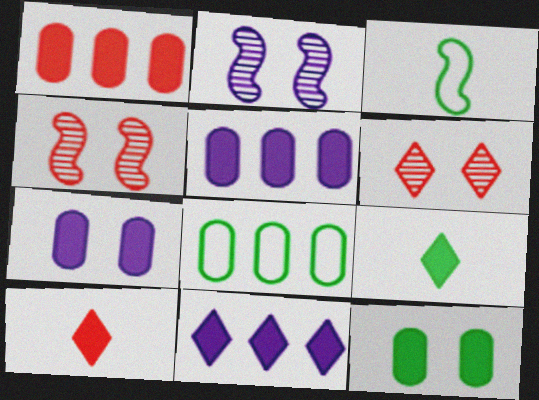[[2, 8, 10], 
[3, 5, 6]]